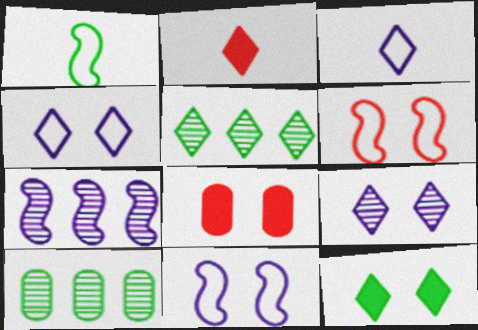[[1, 10, 12], 
[2, 4, 5], 
[2, 10, 11]]